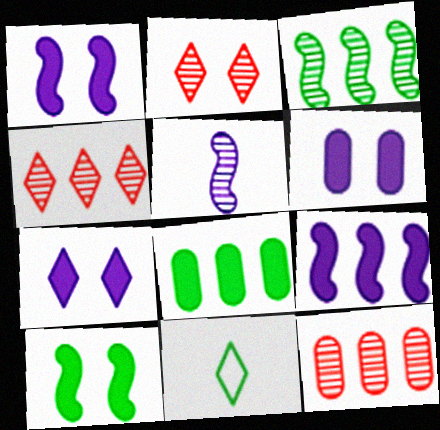[[1, 6, 7], 
[1, 11, 12], 
[4, 7, 11]]